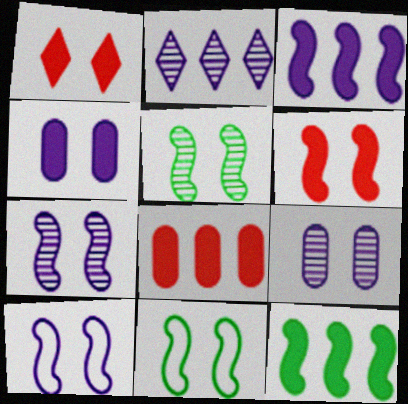[[1, 9, 11], 
[5, 6, 10], 
[6, 7, 11]]